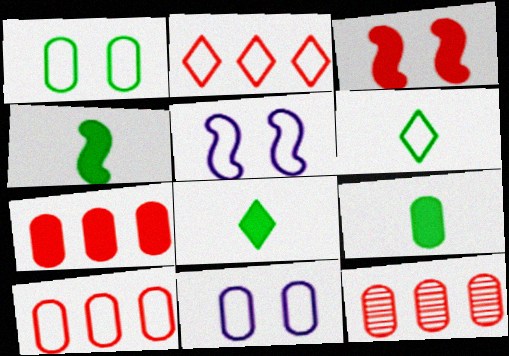[[4, 8, 9], 
[5, 6, 10], 
[5, 8, 12], 
[7, 10, 12], 
[9, 11, 12]]